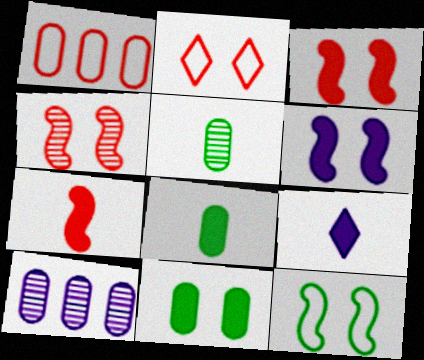[[4, 6, 12], 
[7, 8, 9]]